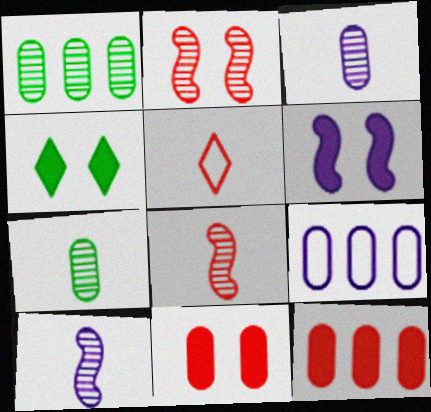[[1, 5, 6], 
[1, 9, 12], 
[2, 5, 12], 
[4, 6, 11], 
[4, 8, 9], 
[7, 9, 11]]